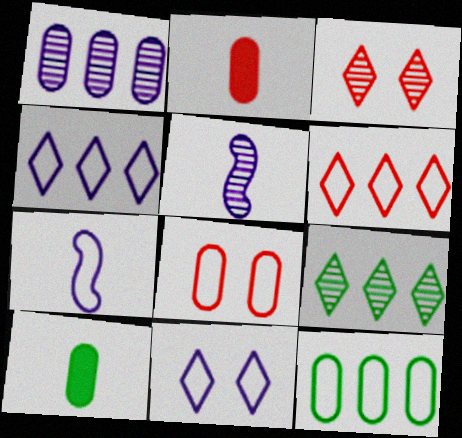[[1, 8, 10]]